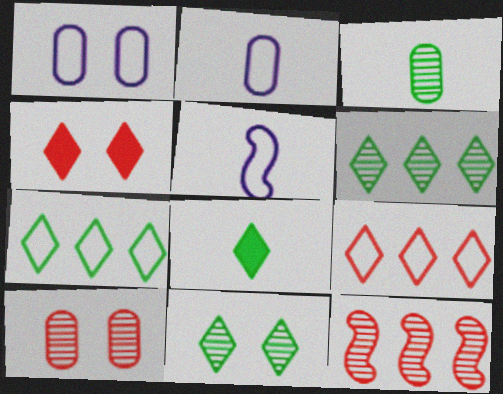[[1, 8, 12], 
[7, 8, 11]]